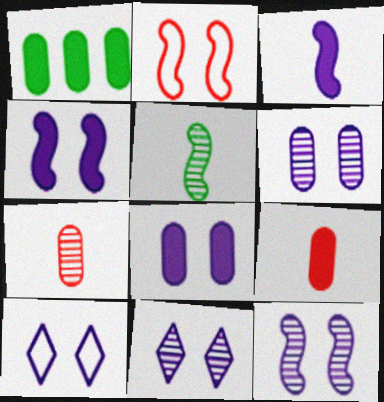[[1, 8, 9], 
[4, 6, 10], 
[6, 11, 12], 
[8, 10, 12]]